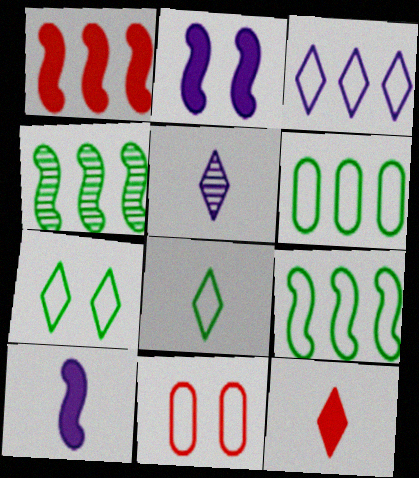[[5, 8, 12]]